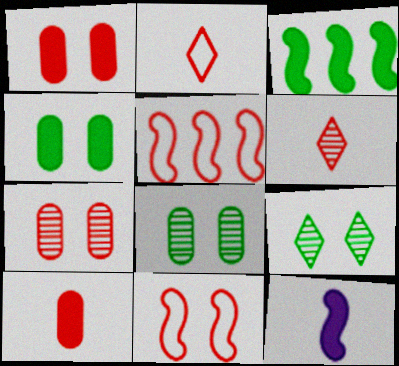[[1, 5, 6]]